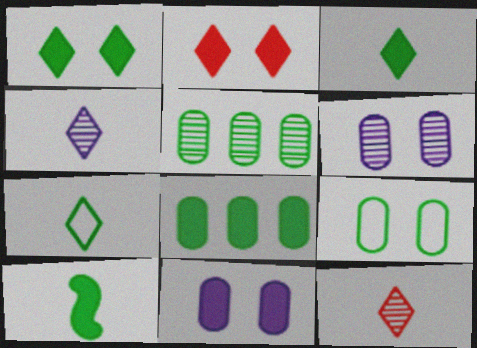[[1, 8, 10]]